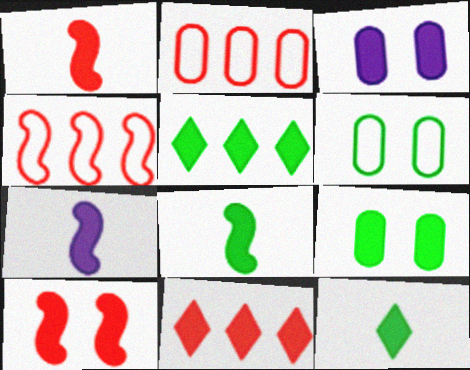[[1, 3, 5], 
[1, 7, 8], 
[3, 8, 11], 
[5, 8, 9], 
[7, 9, 11]]